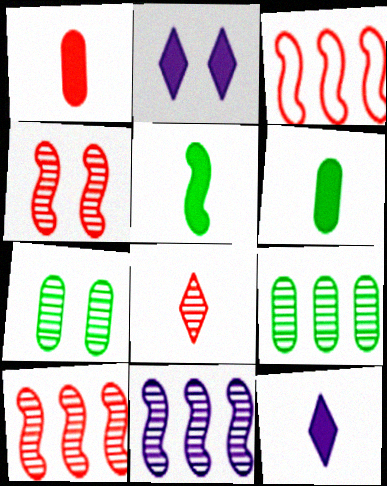[[1, 5, 12], 
[3, 7, 12], 
[7, 8, 11]]